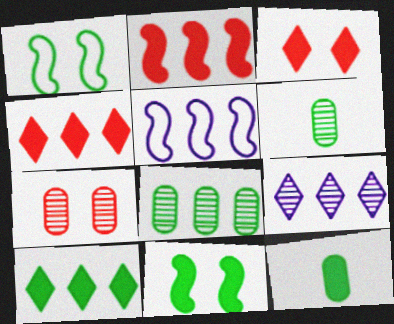[[1, 6, 10], 
[3, 5, 6], 
[4, 5, 8], 
[10, 11, 12]]